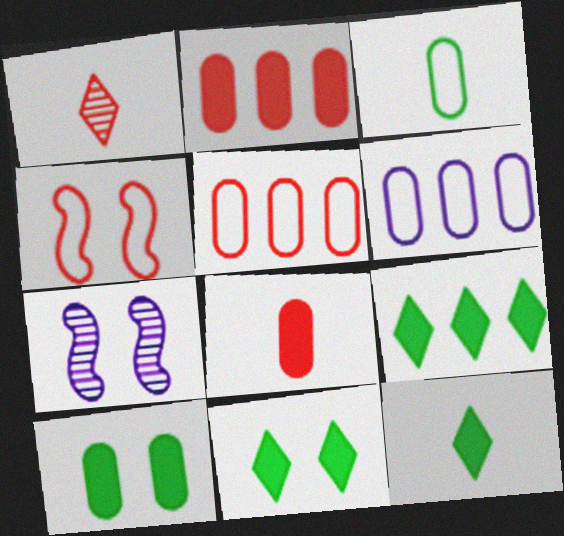[[1, 2, 4], 
[5, 7, 12], 
[9, 11, 12]]